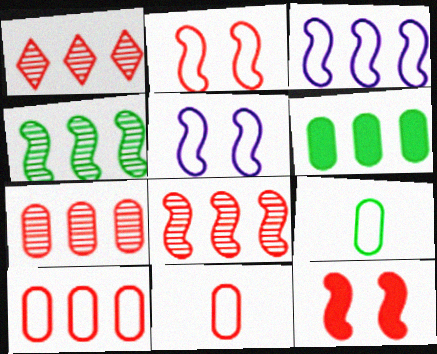[[1, 3, 6], 
[1, 7, 8], 
[1, 11, 12]]